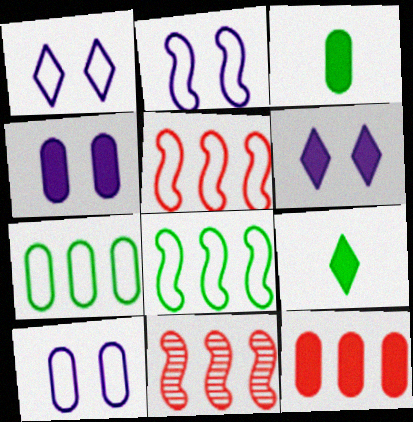[[1, 2, 10], 
[1, 3, 11], 
[3, 4, 12], 
[9, 10, 11]]